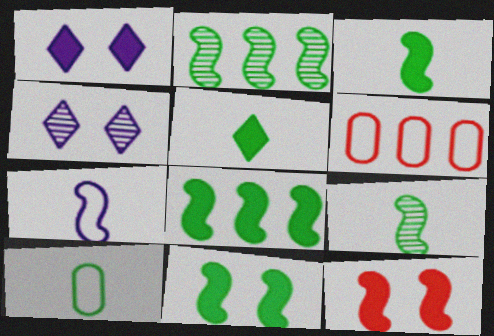[[1, 6, 9], 
[2, 7, 12], 
[3, 4, 6], 
[3, 8, 11], 
[5, 9, 10]]